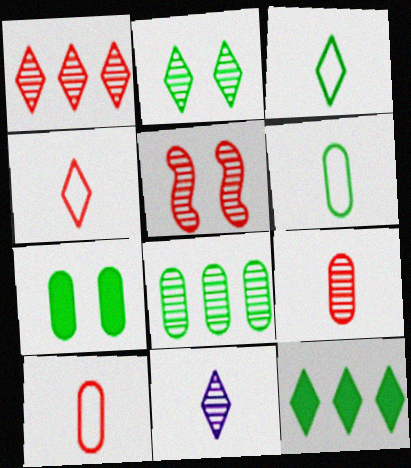[[1, 2, 11], 
[1, 5, 9], 
[2, 3, 12], 
[5, 8, 11], 
[6, 7, 8]]